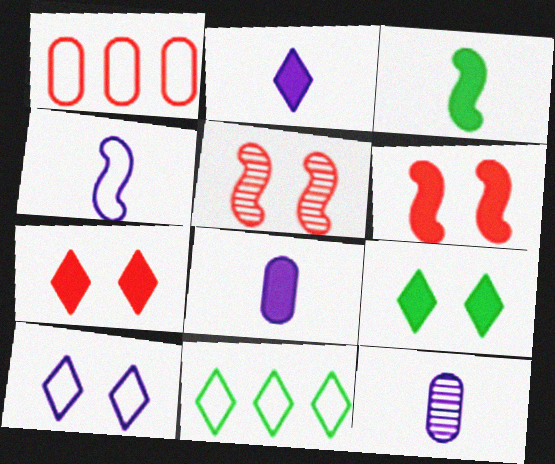[[2, 4, 12], 
[5, 8, 11], 
[6, 11, 12]]